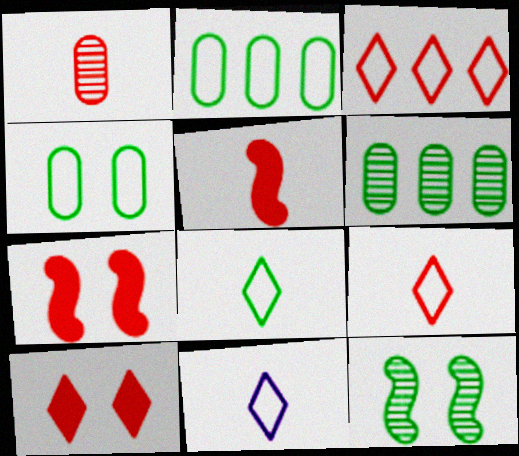[[1, 3, 7], 
[1, 5, 9], 
[6, 7, 11], 
[8, 9, 11]]